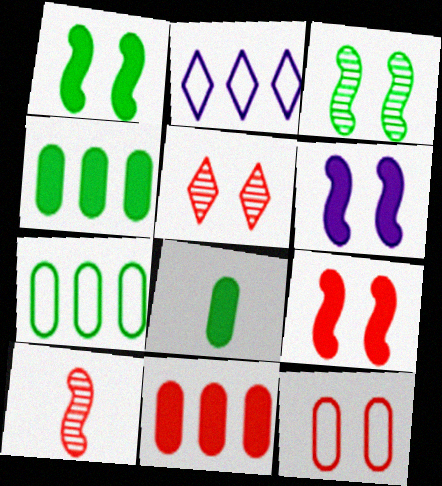[[1, 6, 9], 
[5, 9, 12]]